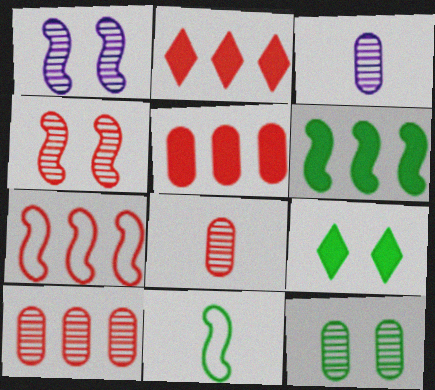[[2, 7, 10], 
[3, 7, 9], 
[3, 10, 12]]